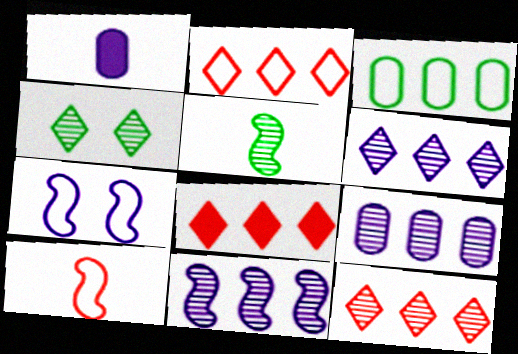[[1, 6, 7], 
[2, 8, 12], 
[3, 8, 11], 
[6, 9, 11]]